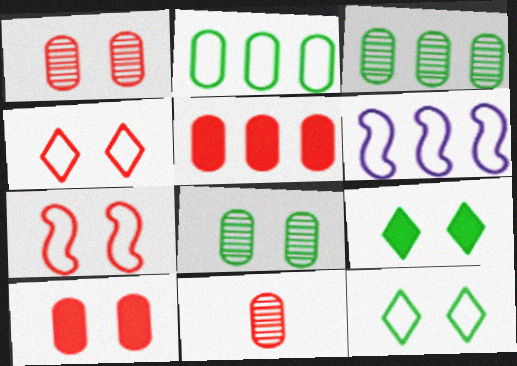[[6, 9, 11]]